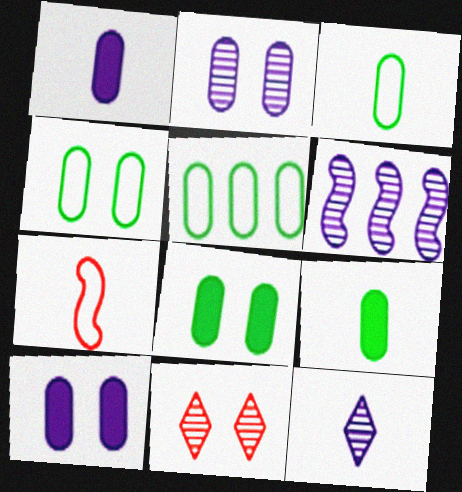[[2, 6, 12], 
[3, 4, 5], 
[7, 9, 12]]